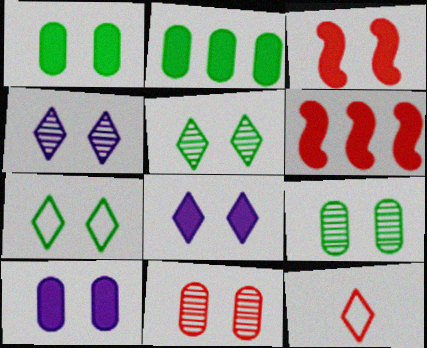[[1, 3, 8], 
[6, 11, 12]]